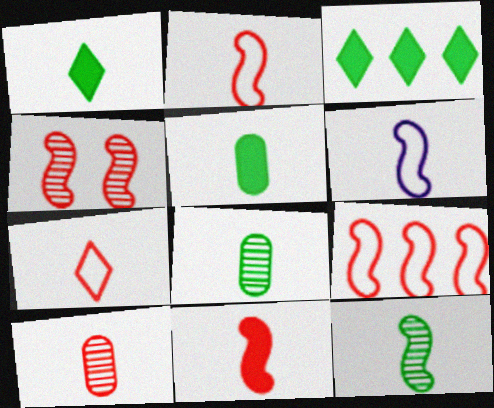[[1, 6, 10], 
[4, 9, 11], 
[6, 11, 12], 
[7, 10, 11]]